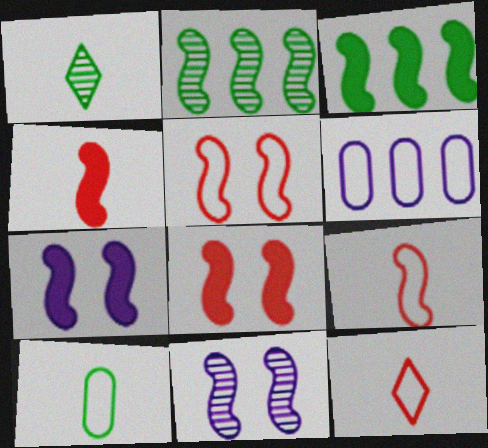[[1, 6, 8], 
[2, 7, 9], 
[3, 4, 7], 
[3, 9, 11]]